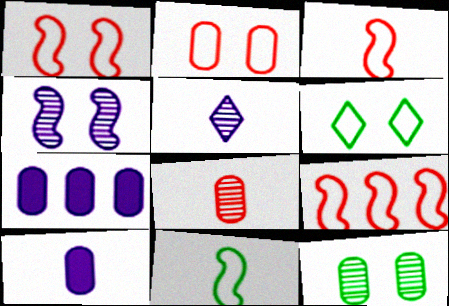[[1, 3, 9]]